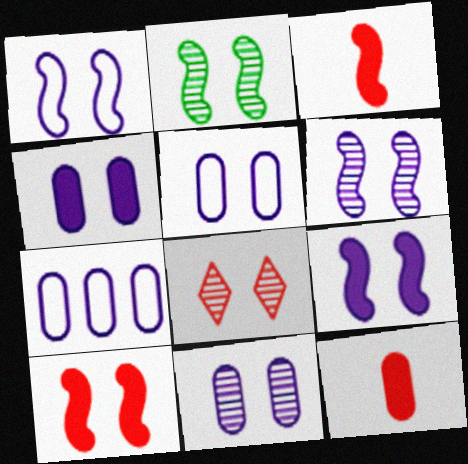[[1, 2, 10], 
[1, 6, 9], 
[2, 8, 11], 
[4, 5, 11]]